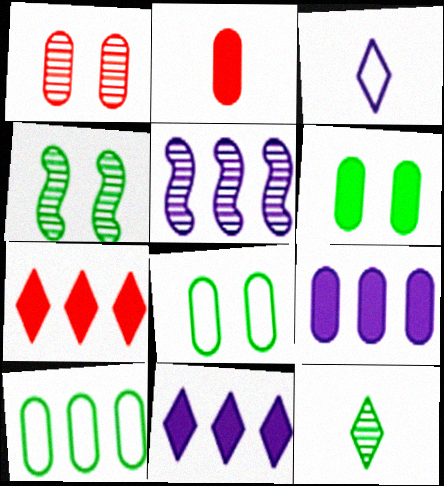[[1, 5, 12], 
[2, 6, 9], 
[5, 7, 10]]